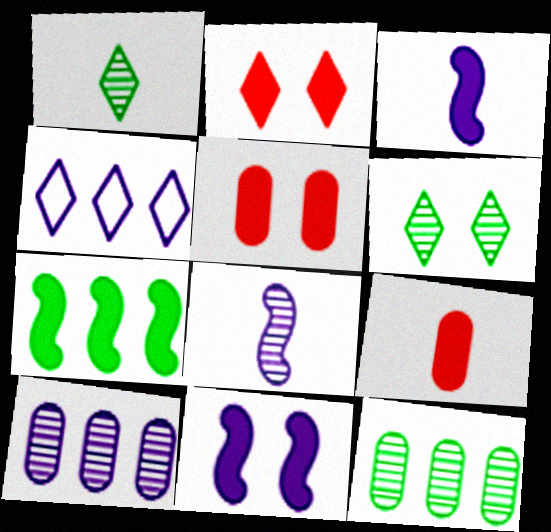[[1, 2, 4]]